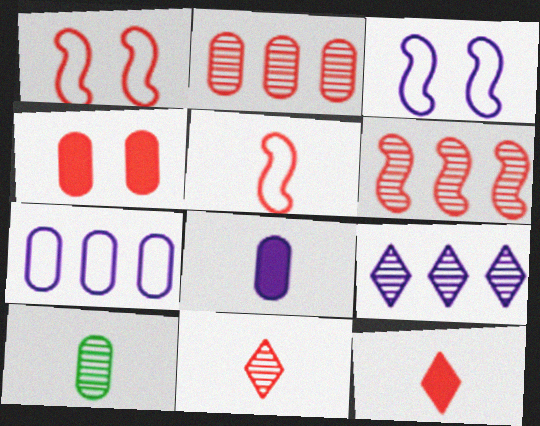[[1, 2, 12], 
[3, 8, 9], 
[4, 7, 10]]